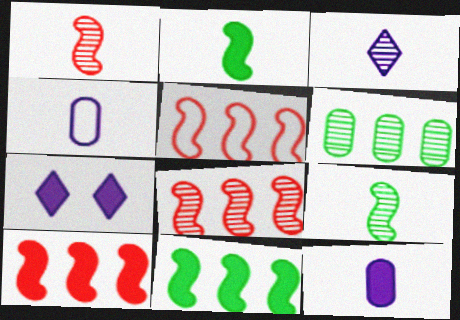[[5, 8, 10]]